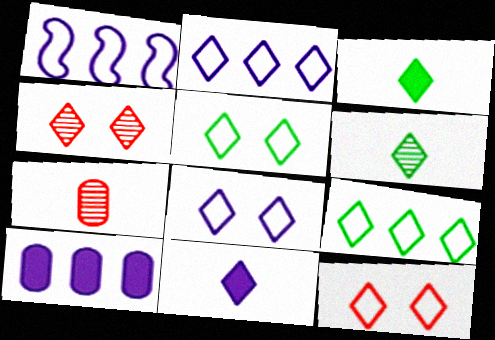[[2, 3, 4], 
[4, 9, 11], 
[5, 8, 12]]